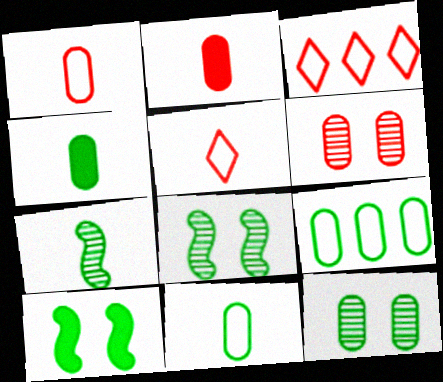[[4, 9, 12]]